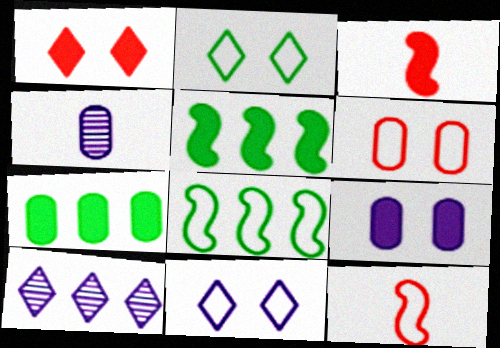[[1, 4, 8], 
[4, 6, 7]]